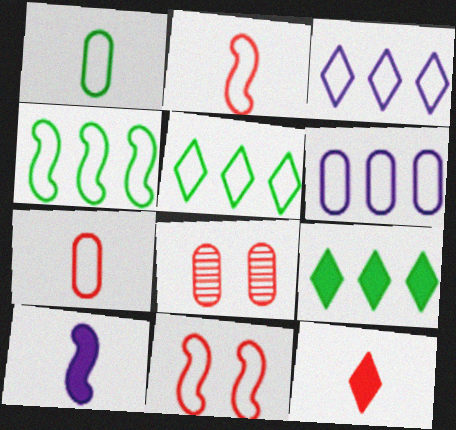[[1, 3, 11], 
[5, 8, 10]]